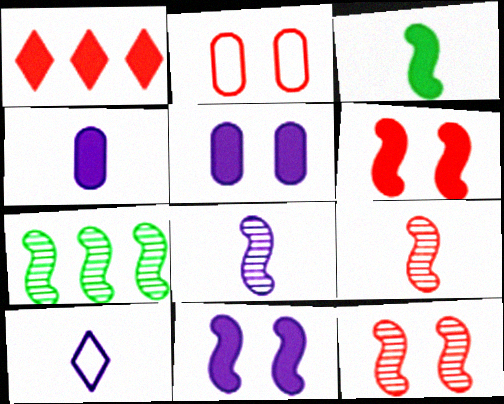[[1, 2, 9], 
[1, 3, 5], 
[4, 8, 10], 
[7, 8, 12]]